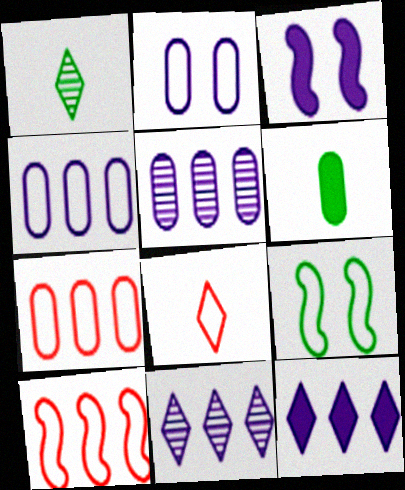[[1, 3, 7], 
[4, 8, 9]]